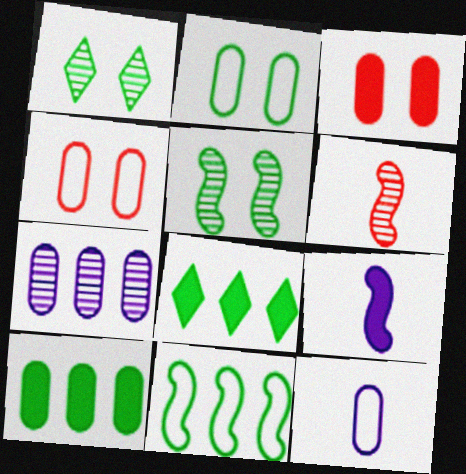[[1, 6, 7], 
[3, 8, 9]]